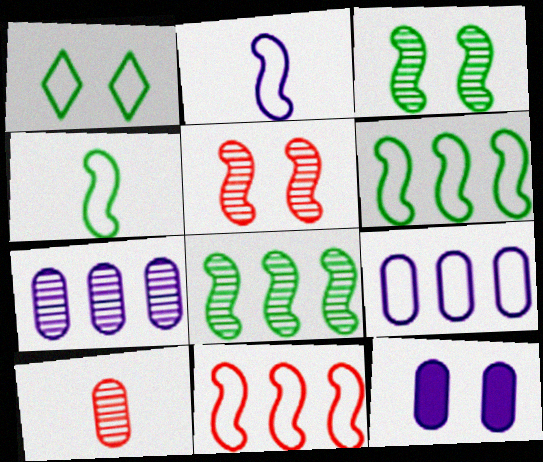[[1, 5, 12]]